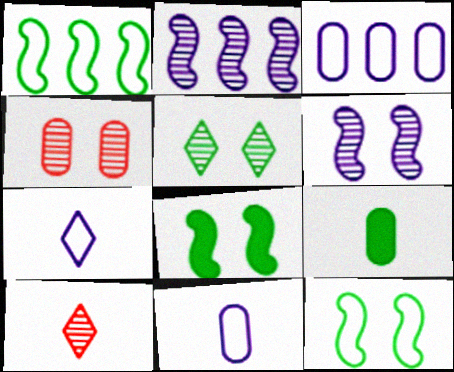[[1, 5, 9], 
[3, 4, 9], 
[3, 8, 10], 
[4, 5, 6]]